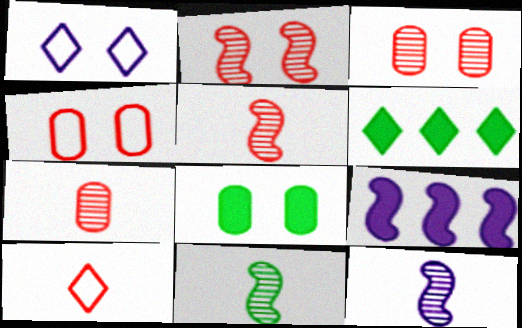[[1, 2, 8], 
[4, 6, 12], 
[5, 11, 12]]